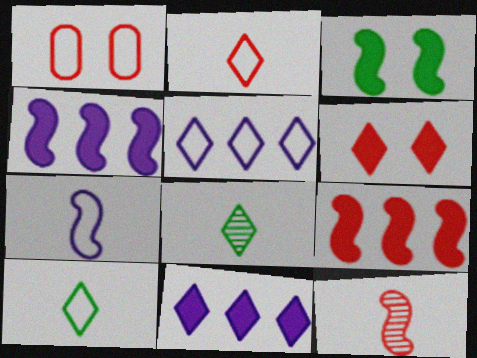[[1, 4, 8], 
[5, 6, 8]]